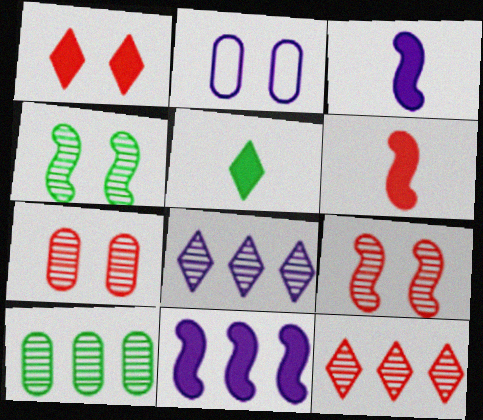[[1, 2, 4], 
[2, 3, 8]]